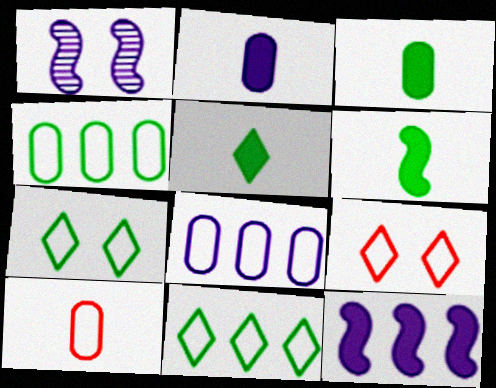[[3, 5, 6]]